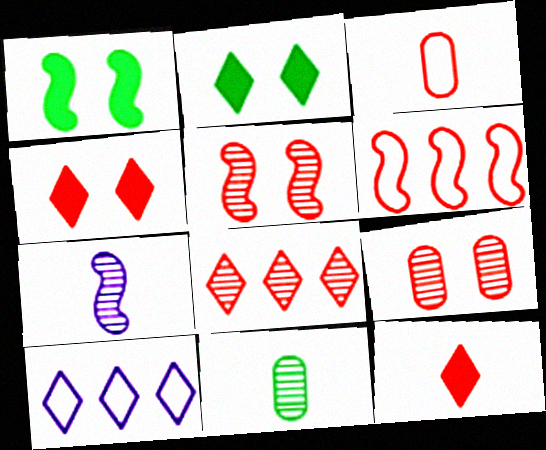[[1, 6, 7], 
[6, 9, 12]]